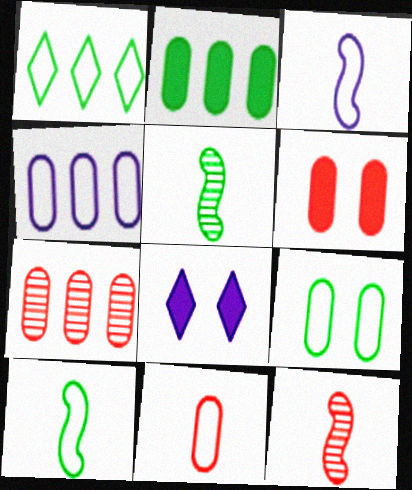[[1, 9, 10], 
[2, 4, 7], 
[4, 9, 11], 
[6, 7, 11], 
[7, 8, 10]]